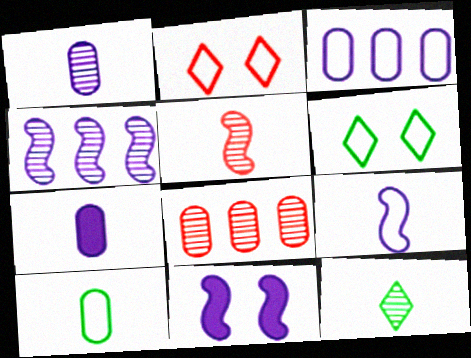[[1, 5, 12], 
[4, 9, 11]]